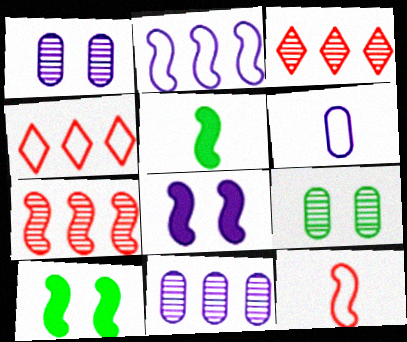[[1, 4, 5], 
[3, 6, 10]]